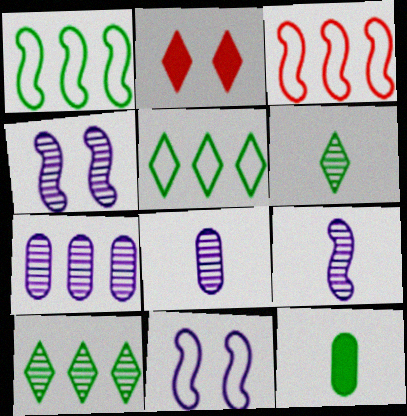[[1, 2, 8]]